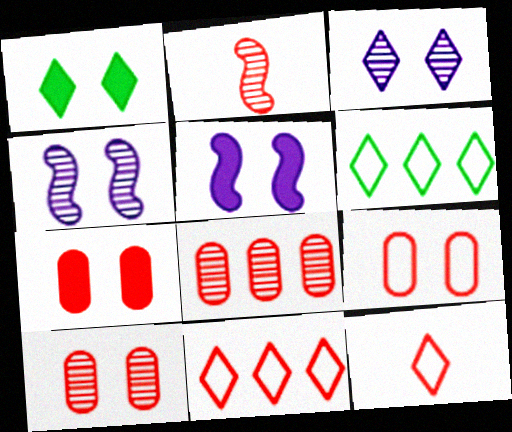[[1, 4, 9], 
[1, 5, 7], 
[2, 7, 11], 
[7, 9, 10]]